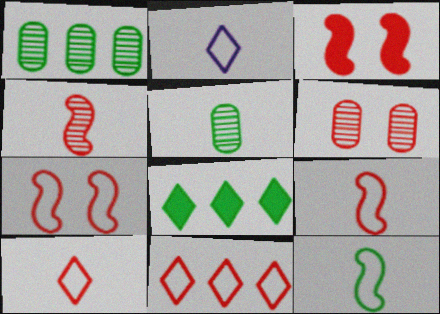[[1, 2, 3]]